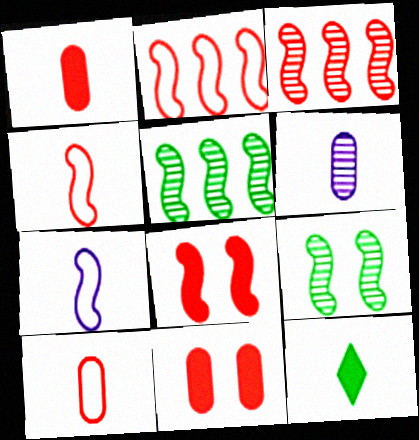[[3, 4, 8], 
[4, 6, 12], 
[5, 7, 8]]